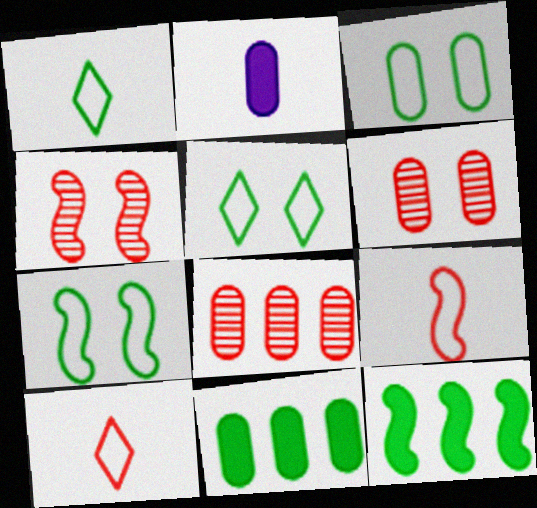[[2, 3, 8], 
[3, 5, 7]]